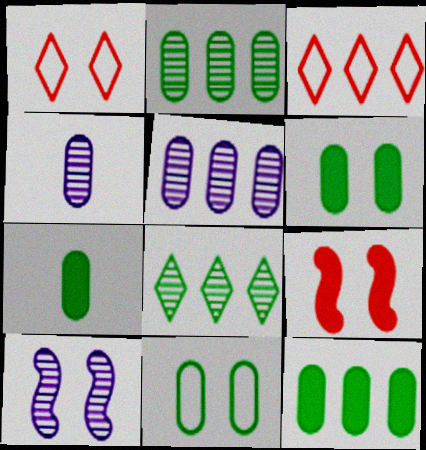[[1, 6, 10], 
[2, 7, 11], 
[3, 7, 10], 
[6, 7, 12]]